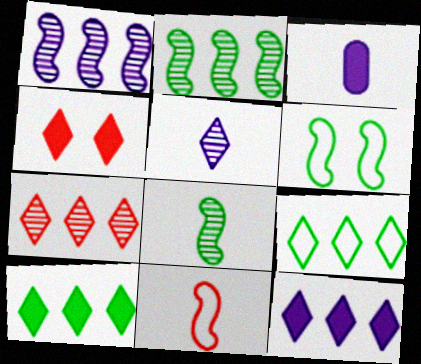[[3, 6, 7], 
[4, 5, 9], 
[7, 9, 12]]